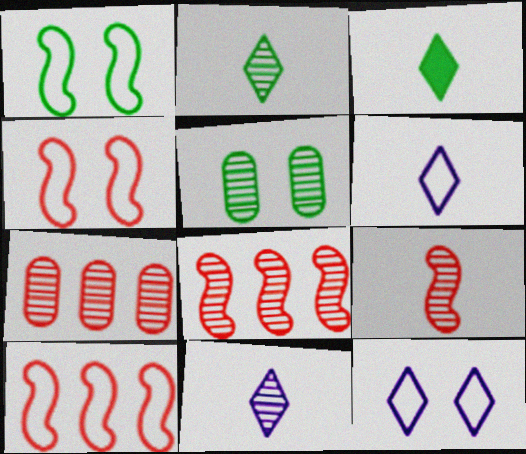[[5, 8, 11]]